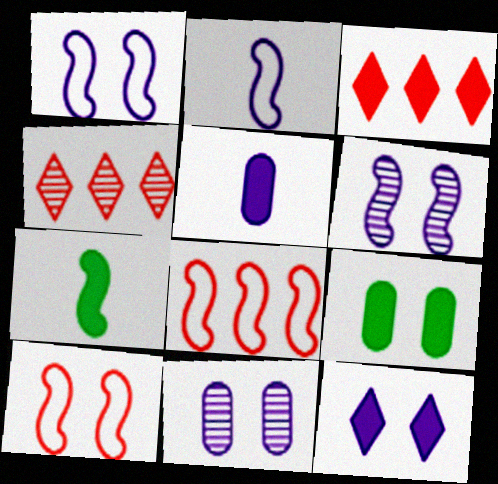[[1, 11, 12], 
[2, 4, 9], 
[6, 7, 8]]